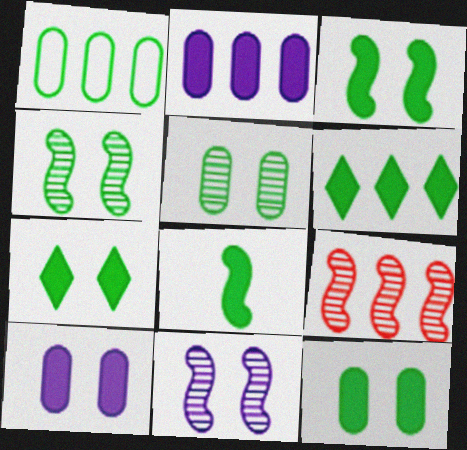[[3, 7, 12], 
[6, 8, 12]]